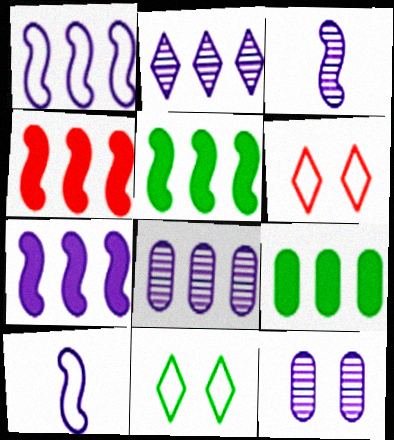[[2, 3, 12], 
[3, 6, 9], 
[4, 5, 7]]